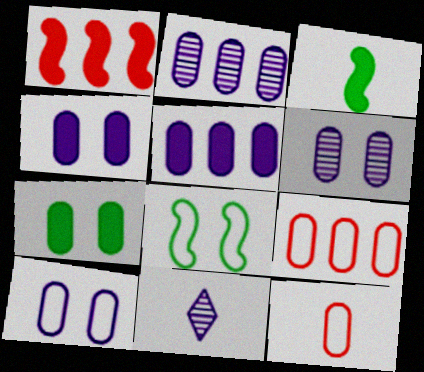[[2, 7, 12], 
[3, 11, 12], 
[4, 6, 10]]